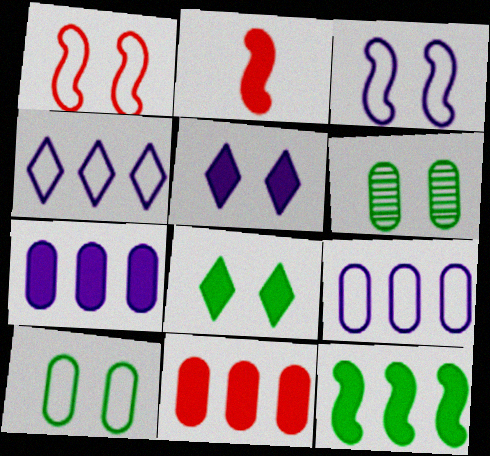[[1, 5, 6], 
[2, 4, 6], 
[2, 7, 8]]